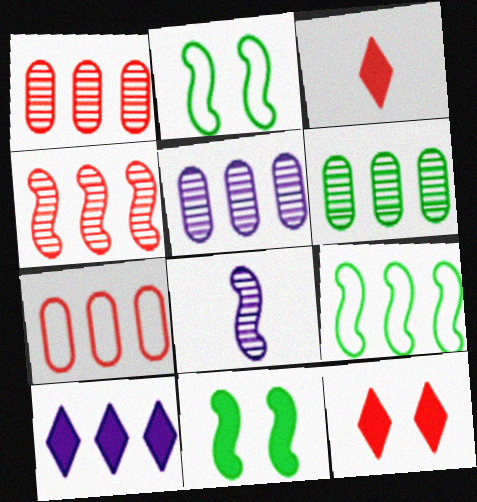[[1, 5, 6], 
[1, 9, 10], 
[2, 3, 5]]